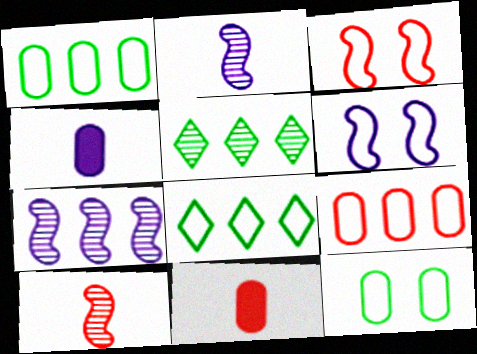[[3, 4, 5], 
[5, 6, 11]]